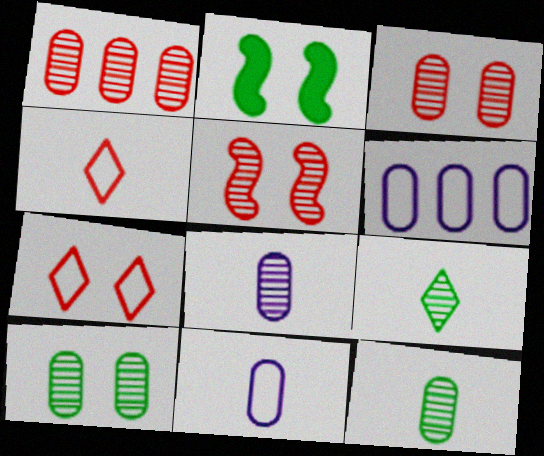[[1, 8, 10]]